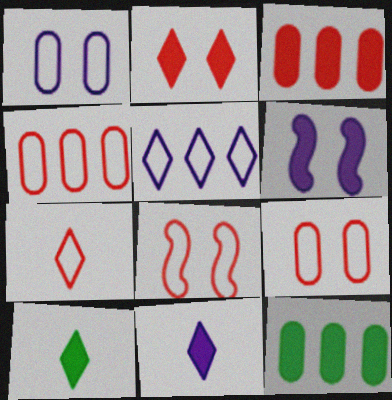[[3, 6, 10], 
[4, 7, 8]]